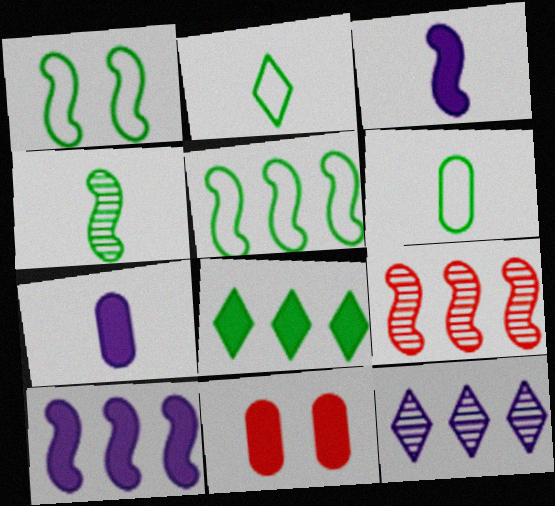[[1, 3, 9], 
[3, 8, 11], 
[5, 9, 10]]